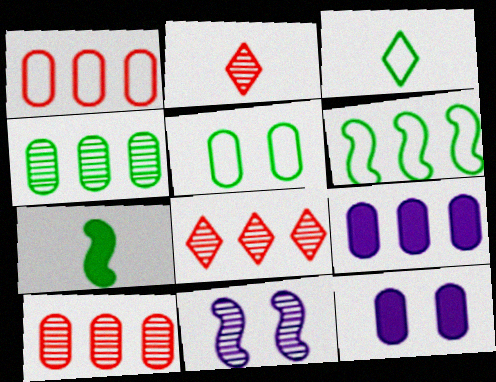[[1, 4, 9], 
[2, 4, 11], 
[2, 6, 12], 
[3, 5, 6], 
[6, 8, 9]]